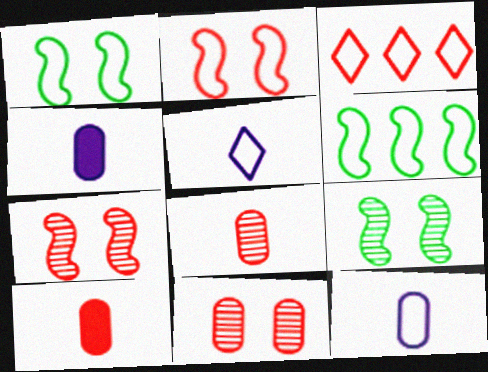[[1, 3, 12], 
[3, 4, 9], 
[3, 7, 10]]